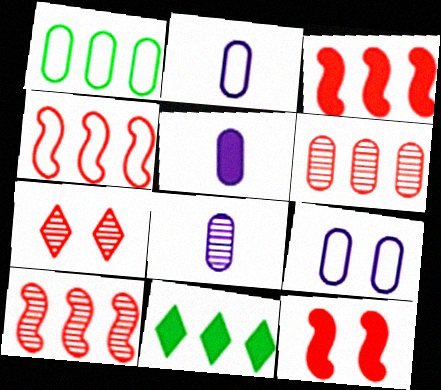[[2, 5, 8], 
[3, 4, 10], 
[5, 11, 12]]